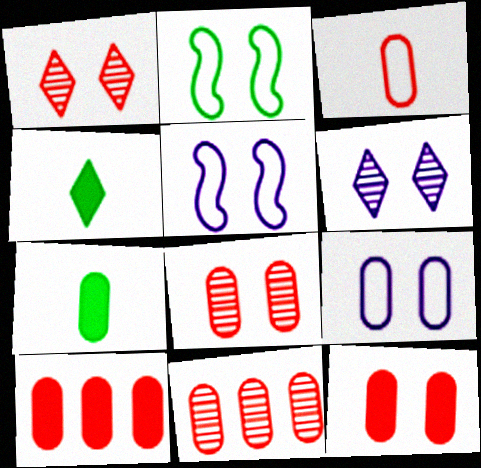[[2, 6, 12], 
[3, 8, 10], 
[3, 11, 12], 
[4, 5, 11], 
[7, 9, 11]]